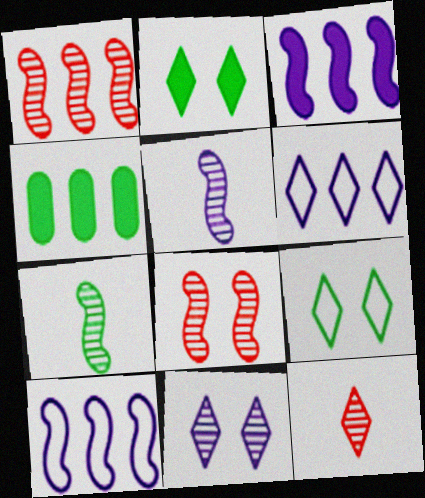[[1, 4, 6], 
[2, 6, 12], 
[4, 7, 9]]